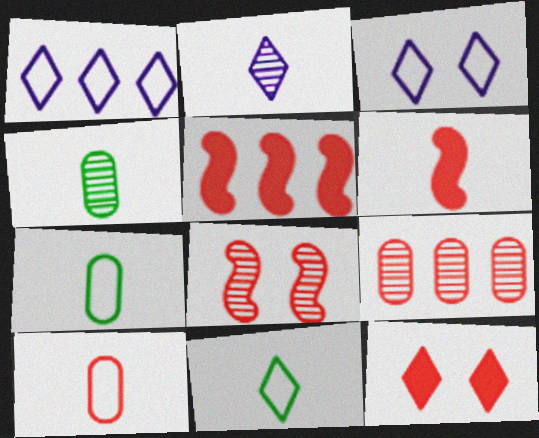[[2, 6, 7], 
[3, 4, 5]]